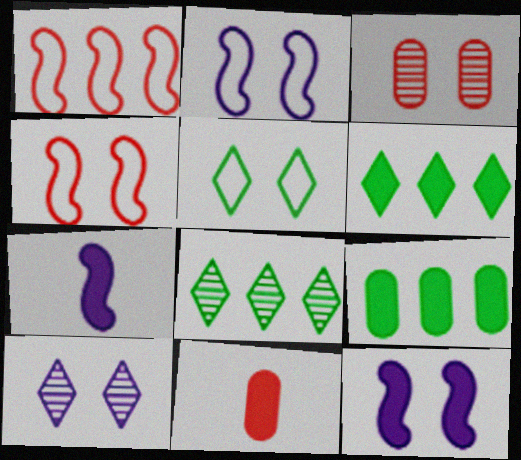[[2, 8, 11], 
[3, 5, 12], 
[6, 11, 12]]